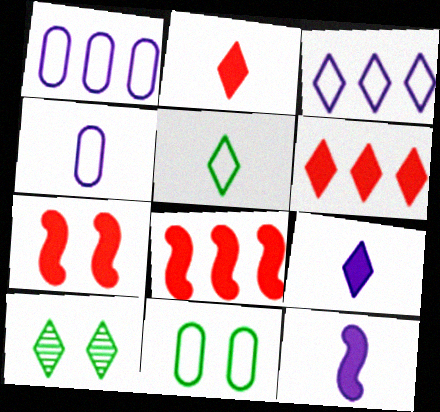[[2, 3, 10], 
[4, 8, 10]]